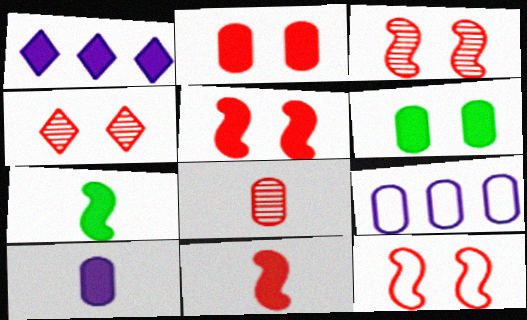[[1, 2, 7], 
[1, 6, 11], 
[2, 4, 12], 
[3, 5, 12], 
[4, 7, 9], 
[6, 8, 9]]